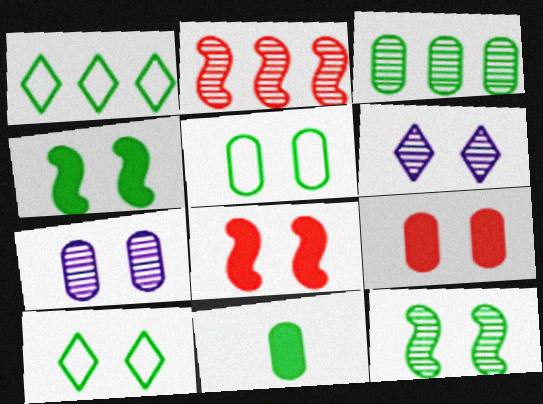[[1, 11, 12], 
[3, 5, 11], 
[5, 6, 8], 
[5, 7, 9], 
[7, 8, 10]]